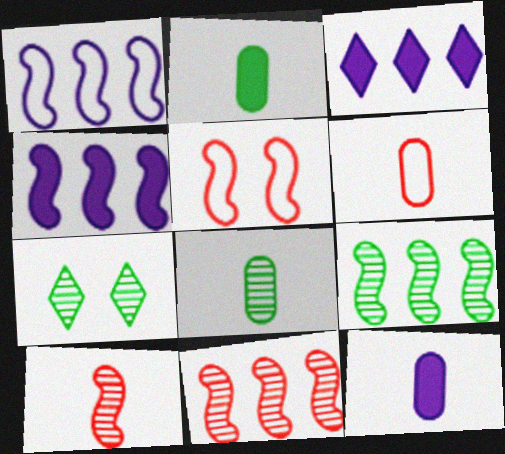[[3, 5, 8], 
[4, 6, 7], 
[6, 8, 12], 
[7, 8, 9]]